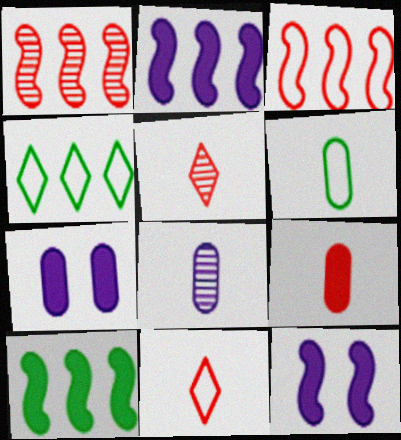[[6, 8, 9]]